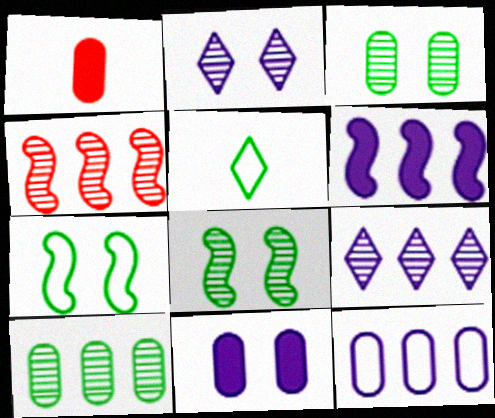[[1, 3, 12], 
[1, 7, 9], 
[4, 5, 11], 
[4, 9, 10], 
[6, 9, 12]]